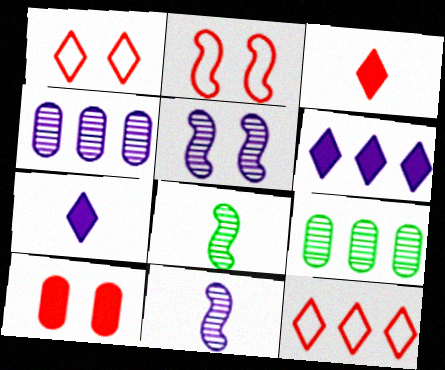[[2, 7, 9]]